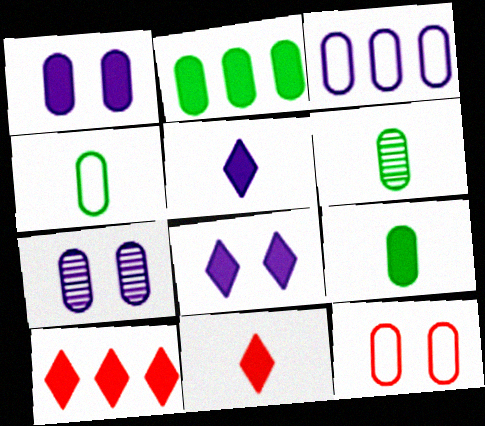[[3, 4, 12], 
[4, 6, 9]]